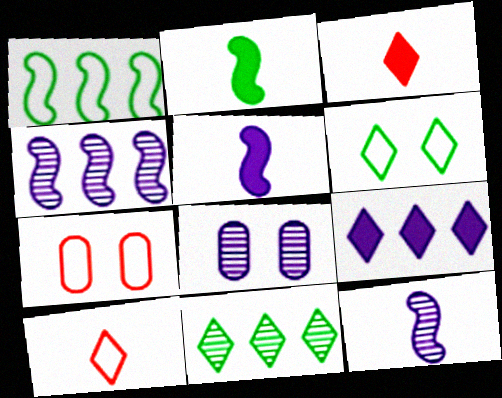[[1, 3, 8], 
[5, 7, 11]]